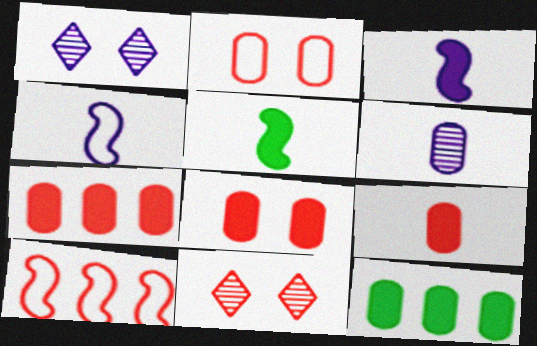[[2, 6, 12], 
[4, 11, 12], 
[7, 8, 9], 
[9, 10, 11]]